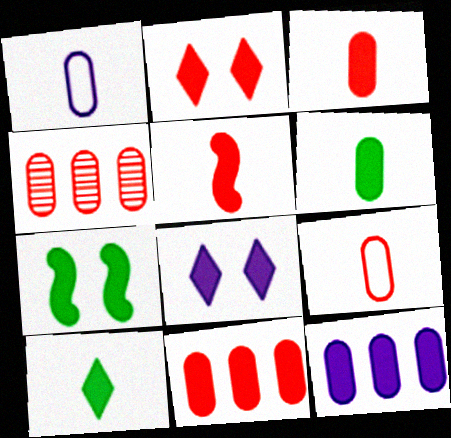[[2, 5, 11]]